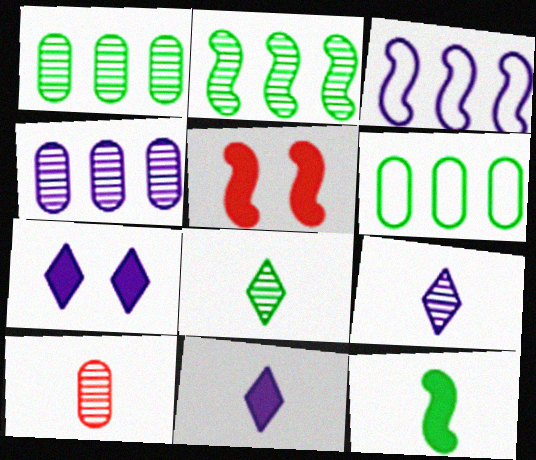[[5, 6, 9]]